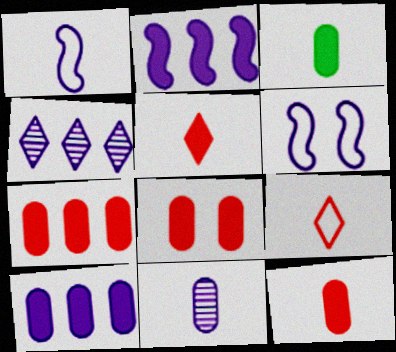[[3, 8, 10], 
[7, 8, 12]]